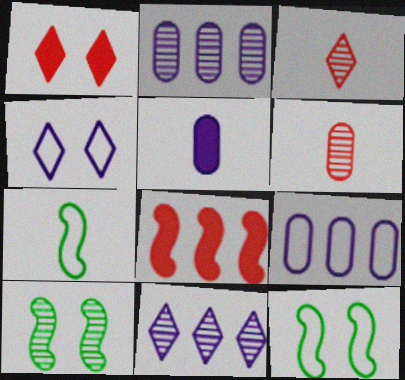[[1, 2, 7], 
[2, 3, 10], 
[3, 5, 7], 
[6, 10, 11]]